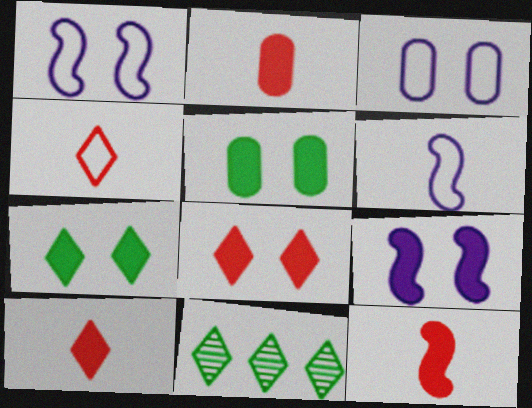[[1, 2, 11], 
[2, 10, 12], 
[3, 11, 12], 
[5, 8, 9]]